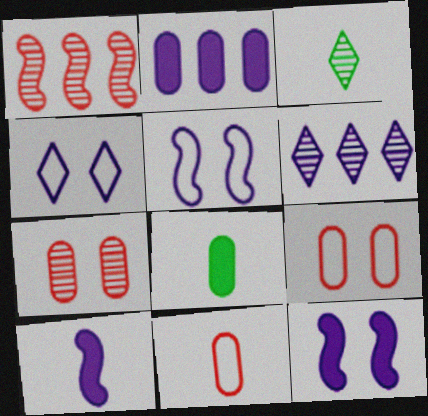[[1, 4, 8], 
[3, 10, 11]]